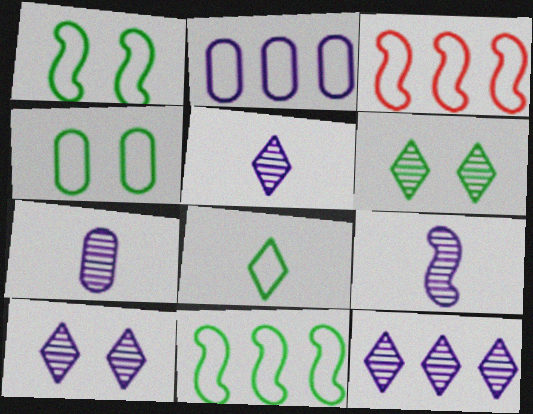[[4, 8, 11], 
[5, 7, 9], 
[5, 10, 12]]